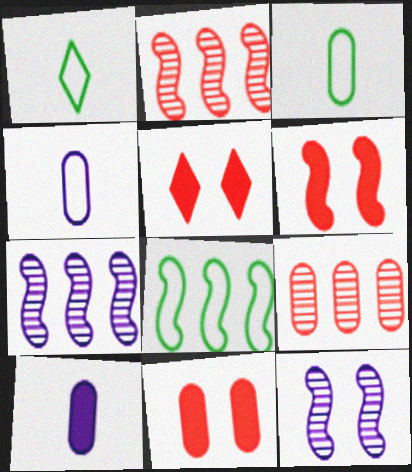[[1, 7, 11], 
[3, 5, 7], 
[5, 6, 11]]